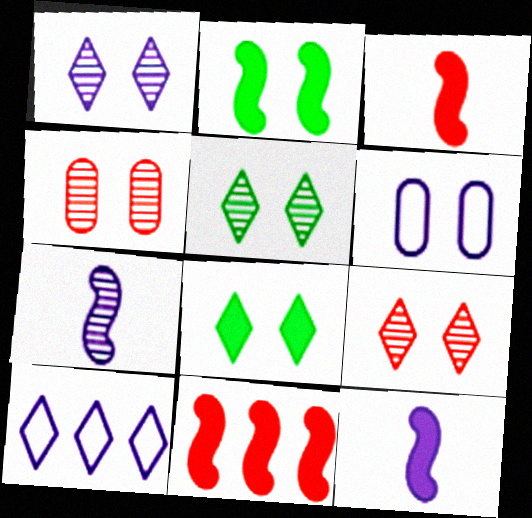[[1, 5, 9], 
[2, 6, 9], 
[2, 11, 12]]